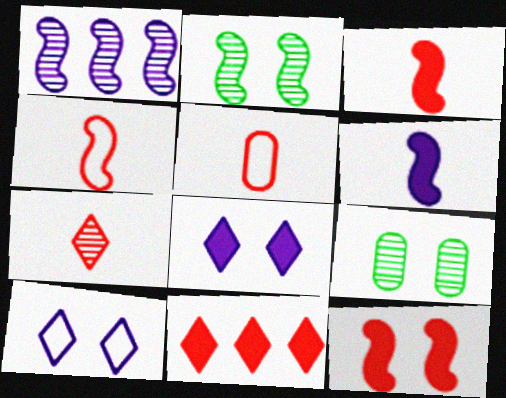[[1, 7, 9], 
[3, 5, 7], 
[9, 10, 12]]